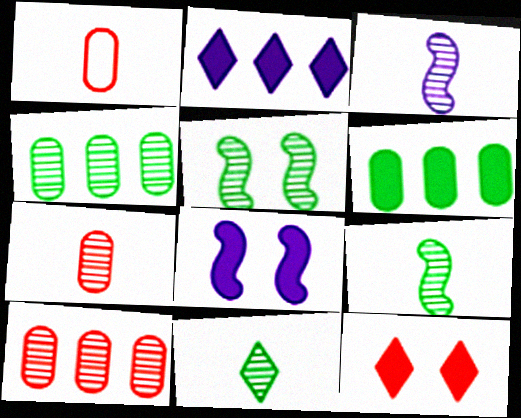[[1, 2, 5], 
[3, 7, 11], 
[4, 5, 11]]